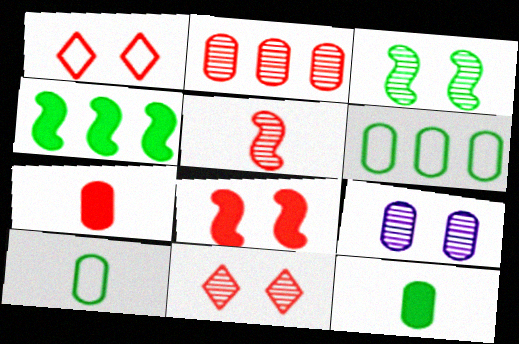[[2, 5, 11], 
[3, 9, 11], 
[6, 7, 9]]